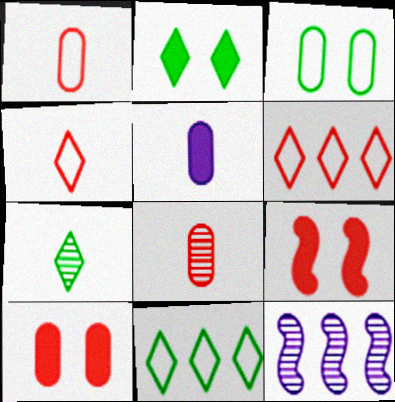[[1, 2, 12], 
[2, 7, 11], 
[6, 8, 9]]